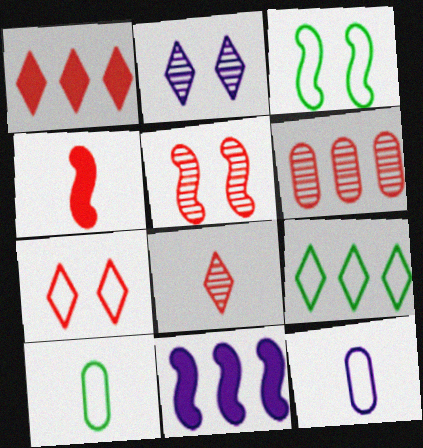[[1, 7, 8], 
[2, 11, 12], 
[3, 9, 10], 
[4, 6, 7], 
[5, 6, 8], 
[6, 9, 11]]